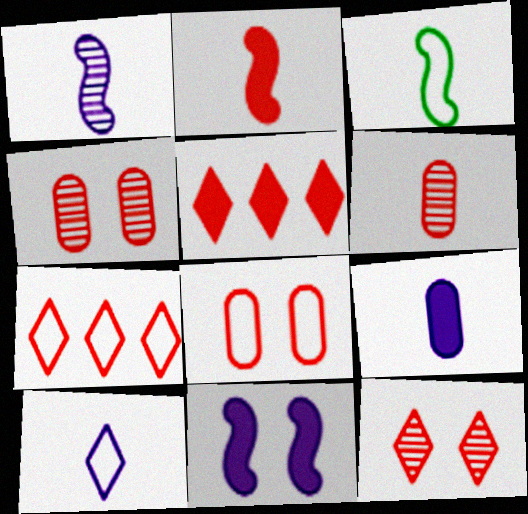[[1, 2, 3], 
[1, 9, 10], 
[2, 4, 7]]